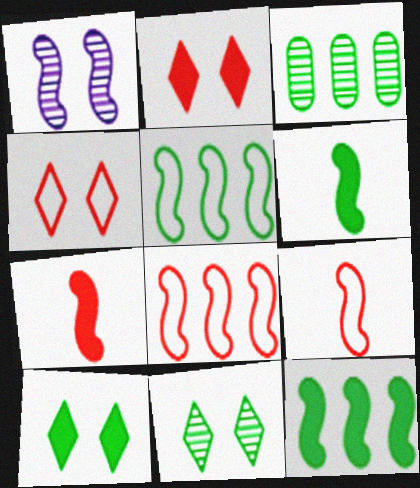[[1, 5, 7], 
[1, 6, 8], 
[1, 9, 12]]